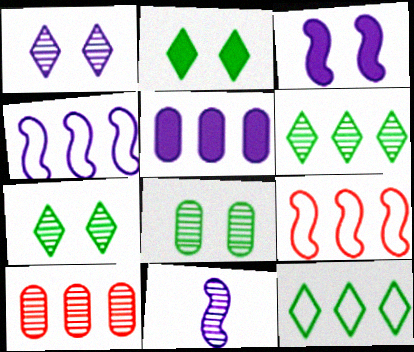[[3, 4, 11], 
[5, 6, 9], 
[7, 10, 11]]